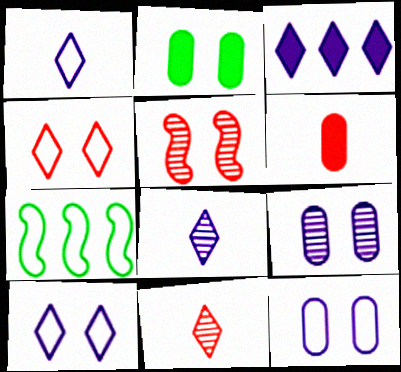[[2, 5, 10], 
[3, 8, 10]]